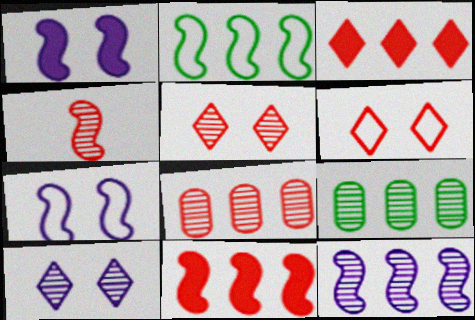[[1, 2, 4], 
[2, 11, 12], 
[4, 5, 8], 
[4, 9, 10]]